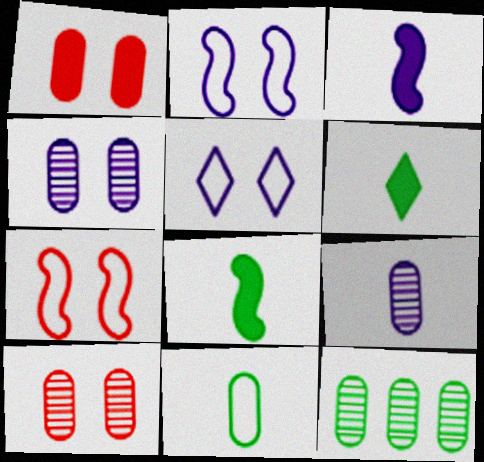[[9, 10, 12]]